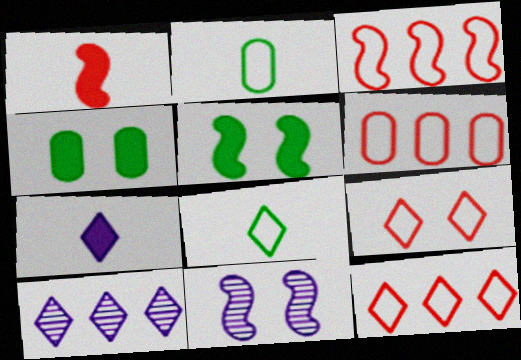[[3, 6, 12], 
[4, 9, 11]]